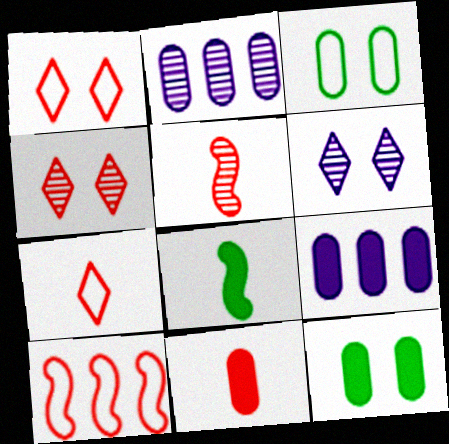[[1, 2, 8], 
[2, 3, 11], 
[4, 10, 11], 
[5, 7, 11], 
[9, 11, 12]]